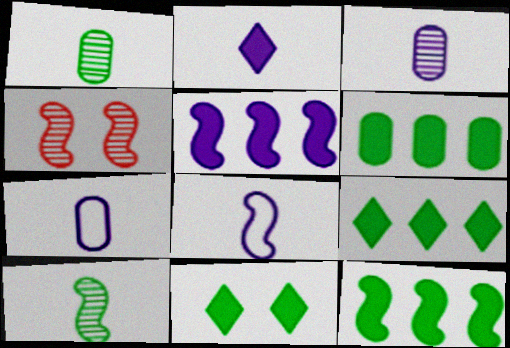[[2, 3, 8], 
[4, 7, 9], 
[4, 8, 12], 
[6, 9, 12]]